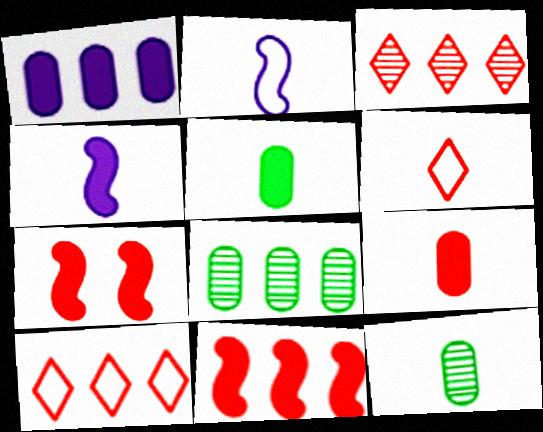[[4, 6, 12]]